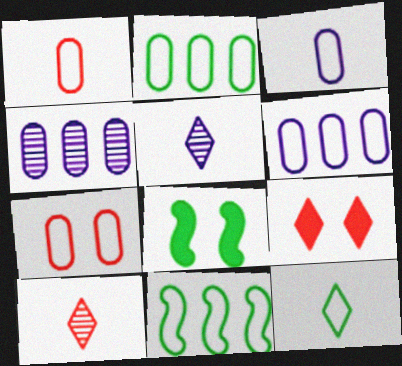[[2, 3, 7], 
[6, 8, 10]]